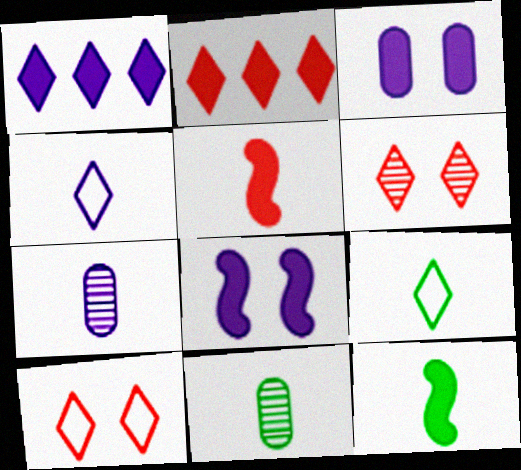[[1, 6, 9], 
[2, 3, 12], 
[4, 5, 11], 
[5, 7, 9], 
[9, 11, 12]]